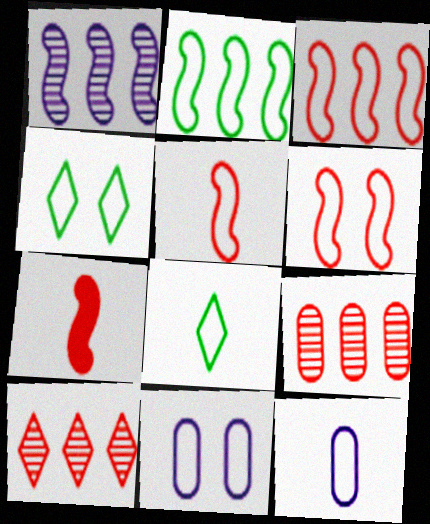[[3, 4, 12], 
[3, 5, 6], 
[3, 8, 11], 
[4, 6, 11], 
[5, 8, 12]]